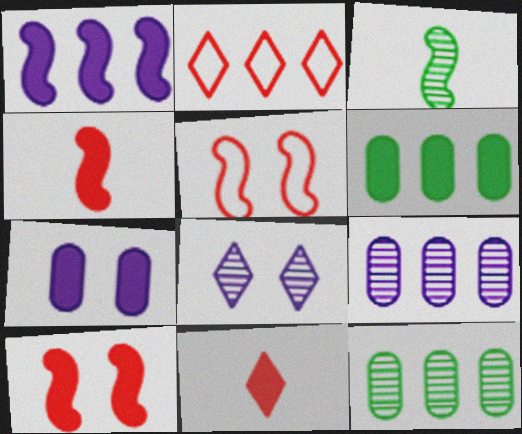[[1, 2, 12], 
[1, 3, 5], 
[2, 3, 7]]